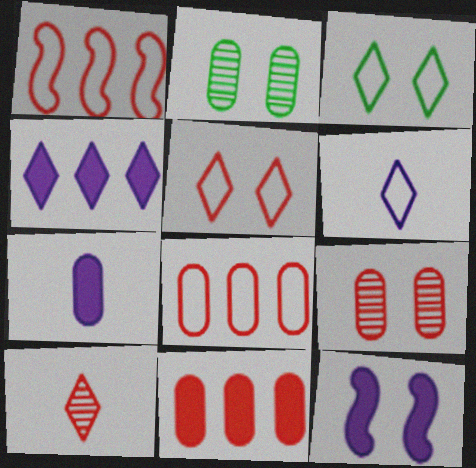[[2, 5, 12], 
[2, 7, 8], 
[3, 4, 10], 
[3, 9, 12], 
[4, 7, 12]]